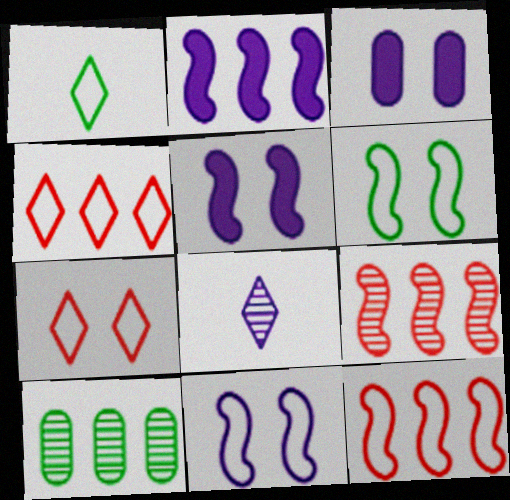[[1, 3, 9], 
[2, 4, 10]]